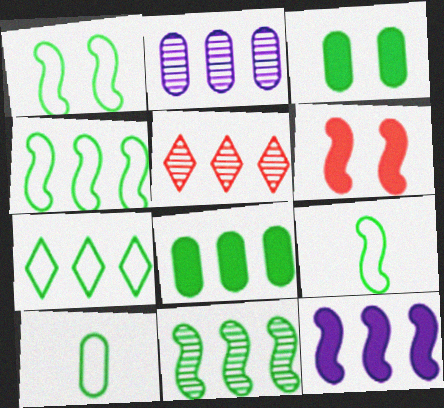[[1, 4, 9], 
[1, 7, 10], 
[2, 5, 11], 
[7, 8, 11]]